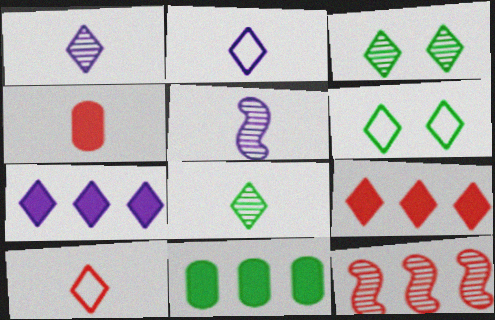[[1, 6, 9], 
[2, 3, 9], 
[3, 7, 10]]